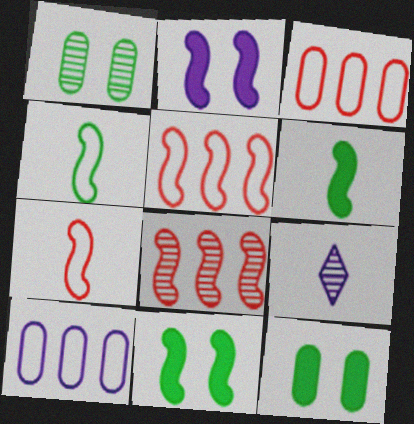[[1, 8, 9], 
[2, 4, 8], 
[2, 9, 10], 
[3, 9, 11], 
[5, 9, 12]]